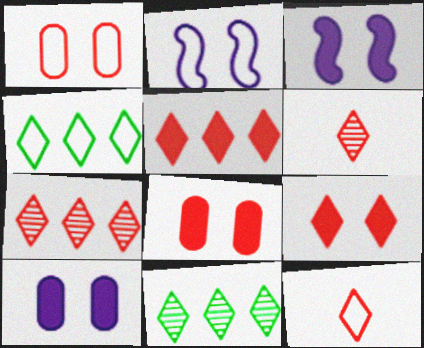[[7, 9, 12]]